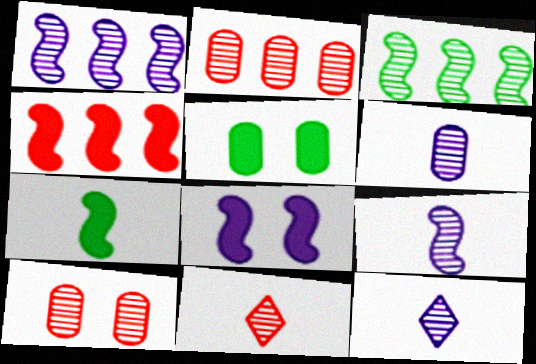[[3, 10, 12], 
[4, 7, 8], 
[6, 9, 12]]